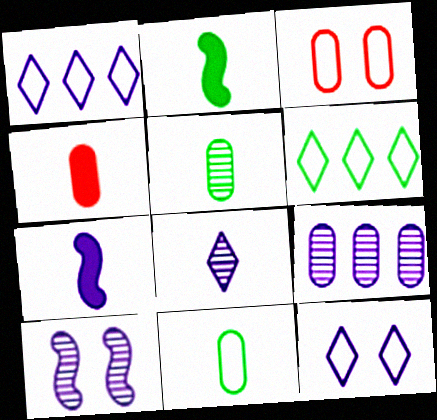[[4, 6, 10], 
[7, 9, 12], 
[8, 9, 10]]